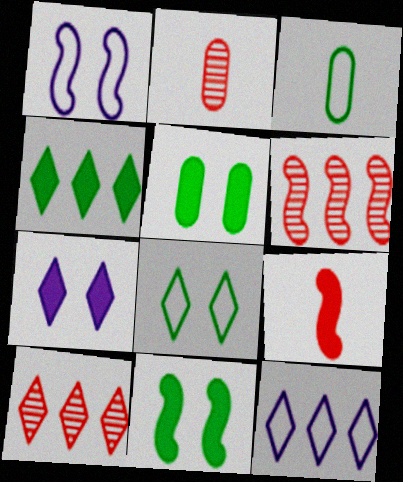[[1, 2, 4], 
[2, 11, 12], 
[3, 6, 7], 
[4, 10, 12]]